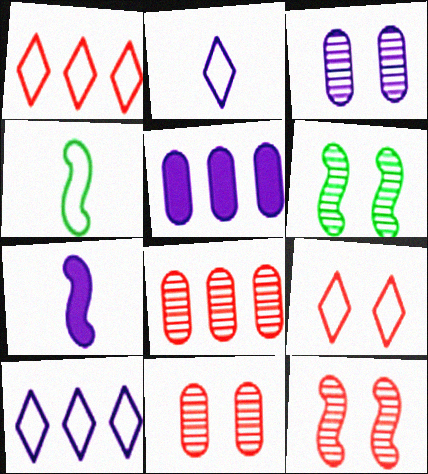[[3, 7, 10]]